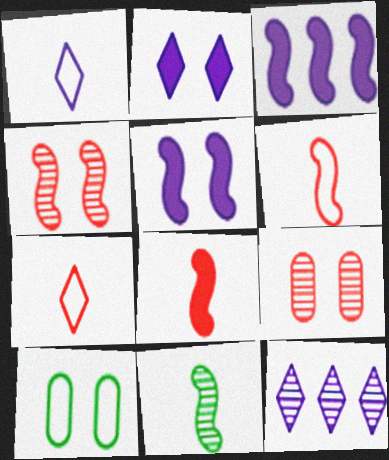[[1, 2, 12], 
[2, 4, 10], 
[8, 10, 12], 
[9, 11, 12]]